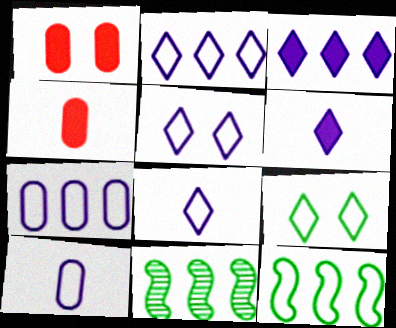[[1, 8, 11], 
[2, 5, 8], 
[4, 5, 11]]